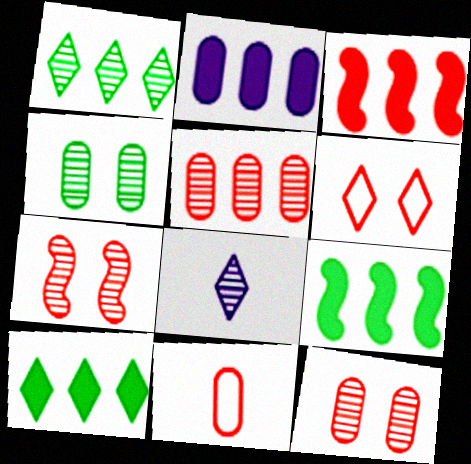[[2, 3, 10], 
[2, 4, 11], 
[6, 8, 10]]